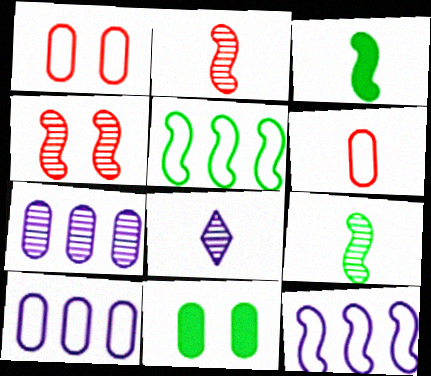[[3, 4, 12], 
[3, 6, 8], 
[6, 7, 11]]